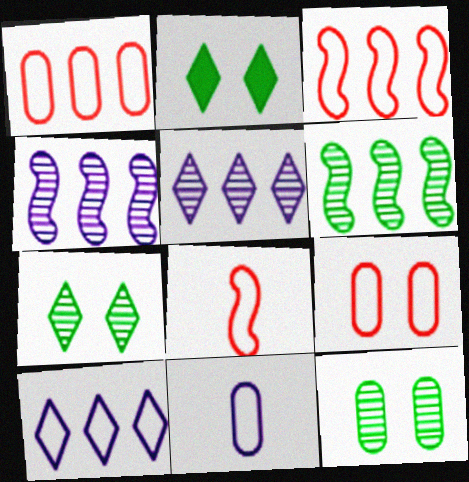[]